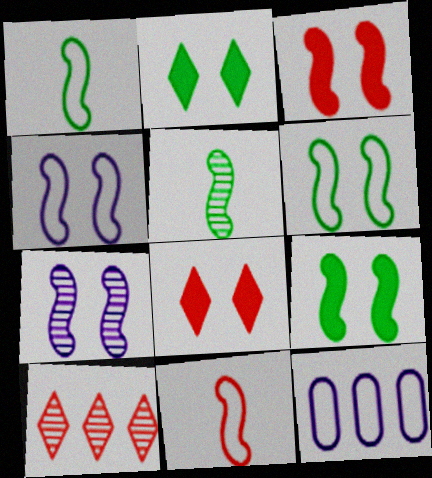[[3, 6, 7], 
[5, 8, 12]]